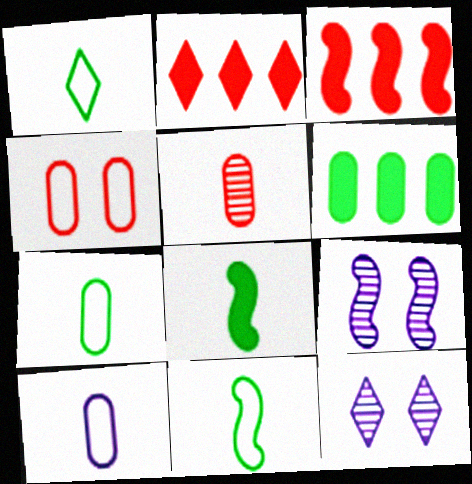[[1, 2, 12], 
[1, 7, 11], 
[2, 7, 9], 
[3, 7, 12], 
[3, 9, 11]]